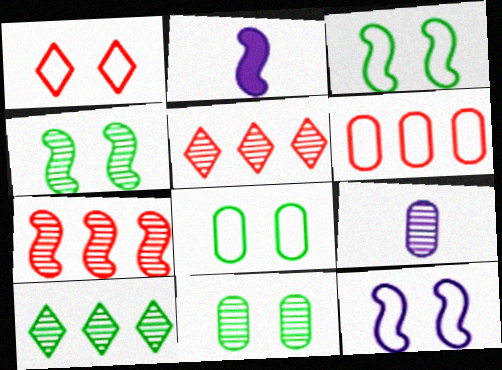[[1, 8, 12], 
[2, 3, 7], 
[2, 5, 8], 
[4, 5, 9]]